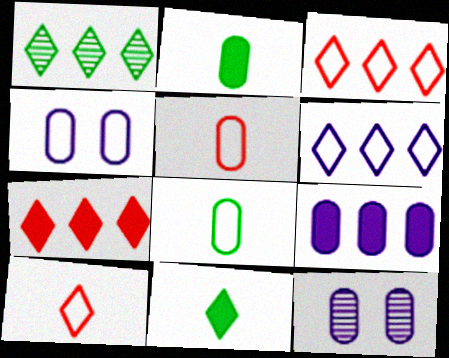[[1, 6, 7]]